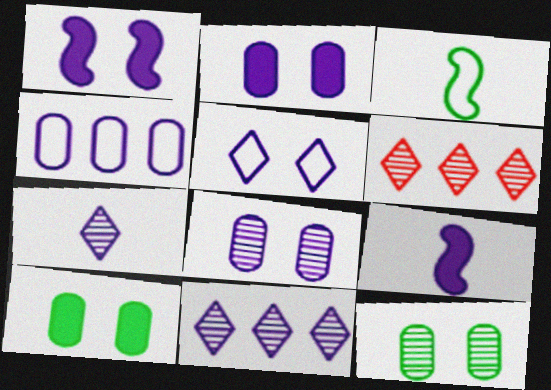[[1, 4, 7], 
[1, 5, 8], 
[2, 3, 6]]